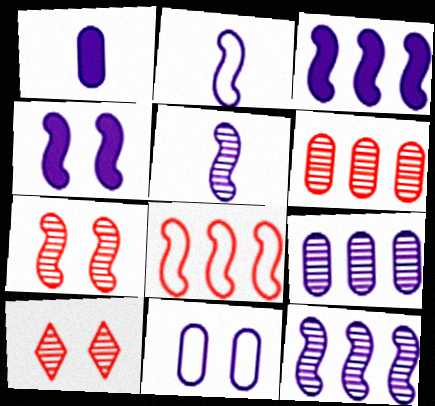[[1, 9, 11], 
[2, 4, 12]]